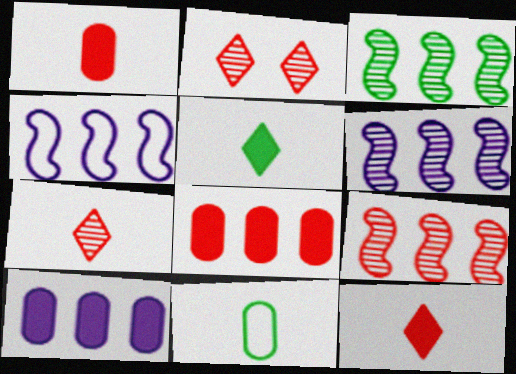[[3, 6, 9]]